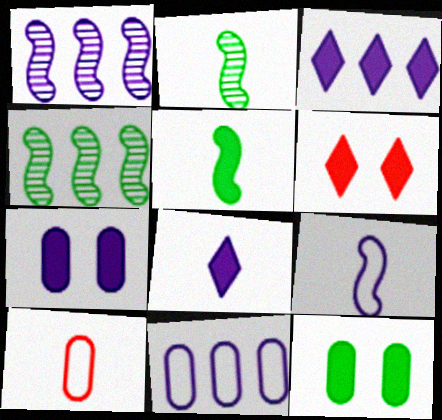[[1, 3, 11], 
[2, 6, 11], 
[2, 8, 10]]